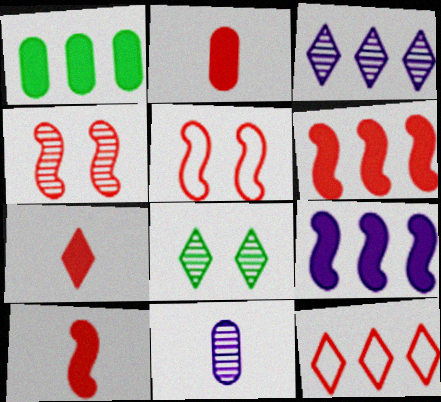[[2, 4, 12], 
[2, 7, 10]]